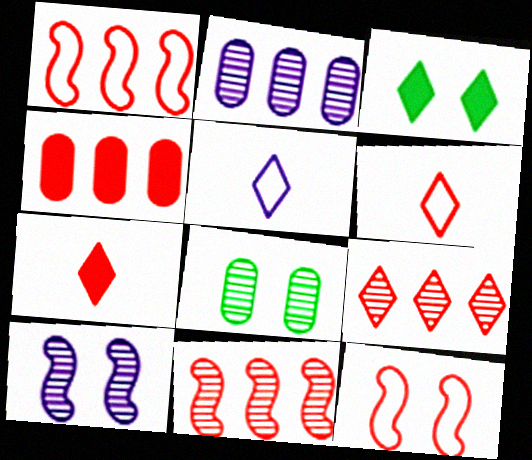[[1, 4, 9], 
[3, 5, 9]]